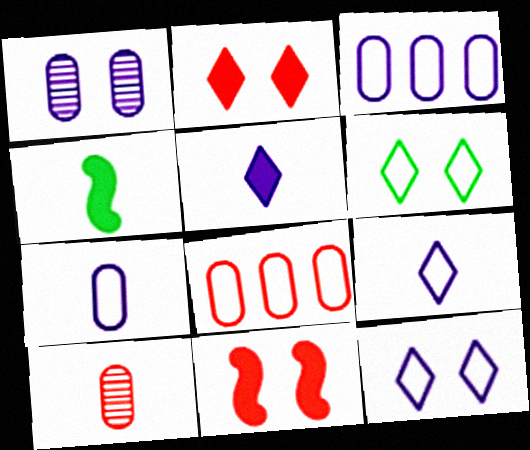[[1, 6, 11], 
[4, 9, 10]]